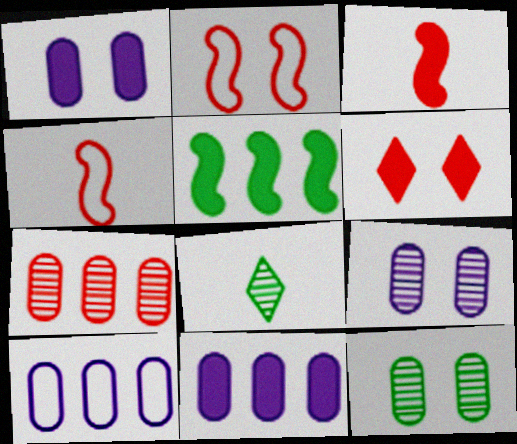[[2, 8, 11], 
[4, 6, 7]]